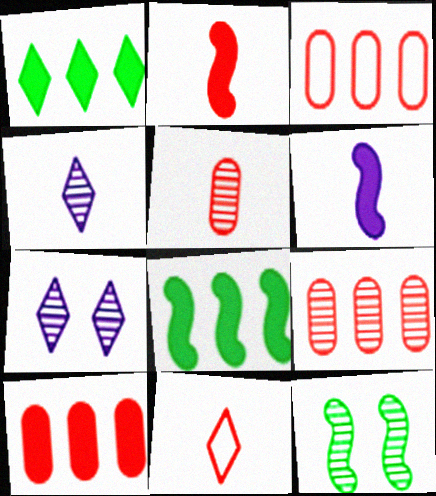[[1, 7, 11], 
[2, 5, 11], 
[3, 9, 10], 
[4, 9, 12]]